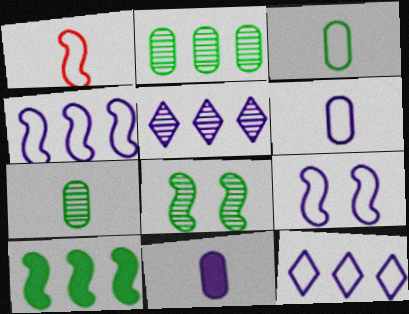[[5, 9, 11], 
[6, 9, 12]]